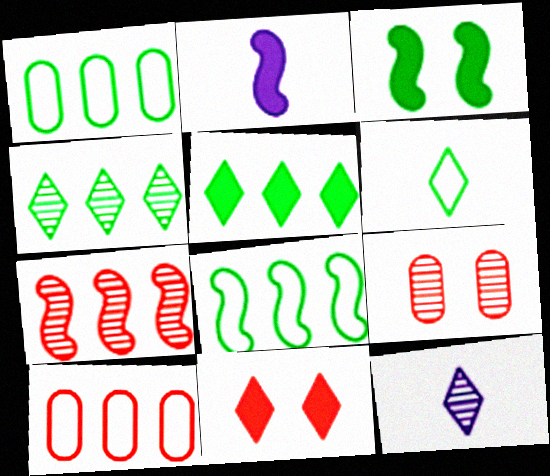[[3, 10, 12]]